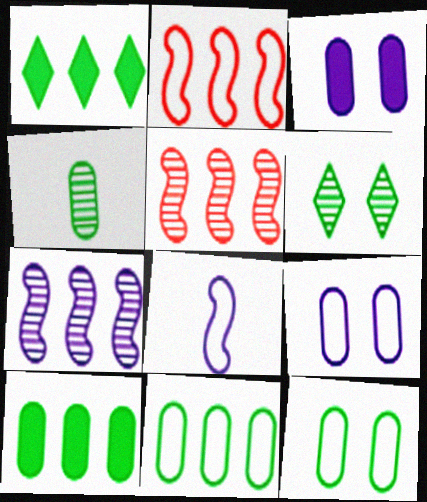[[4, 10, 12]]